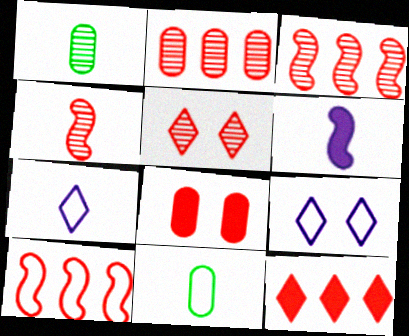[[2, 4, 5], 
[2, 10, 12], 
[9, 10, 11]]